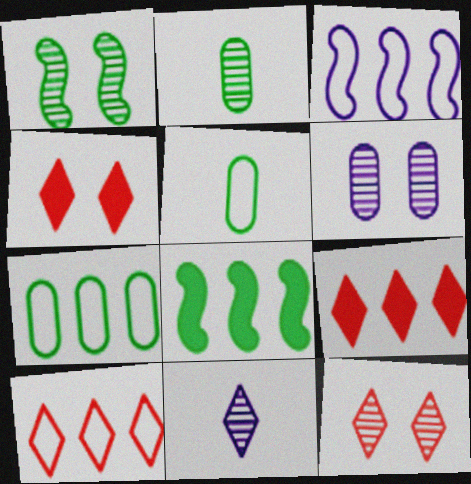[[1, 6, 12], 
[2, 3, 4], 
[3, 7, 10]]